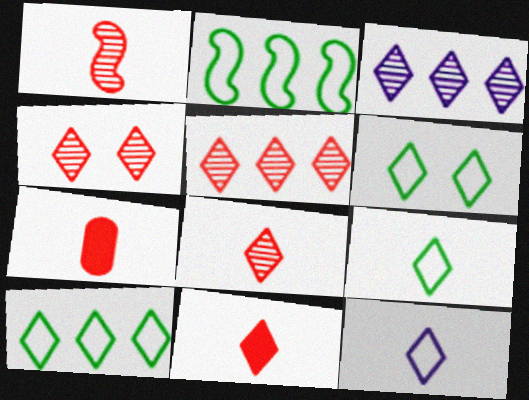[[3, 6, 11], 
[4, 5, 8], 
[6, 9, 10]]